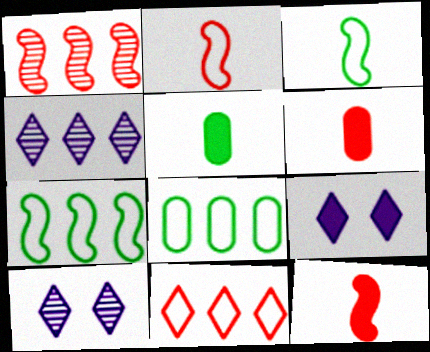[[6, 7, 10], 
[8, 10, 12]]